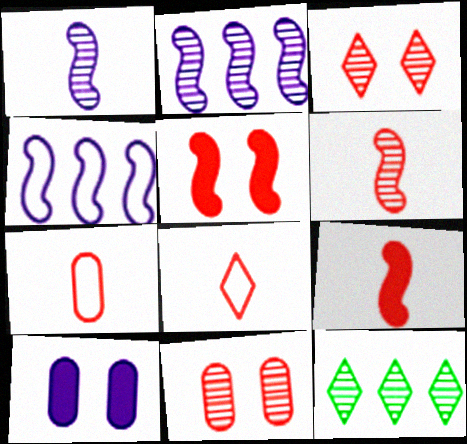[[1, 11, 12]]